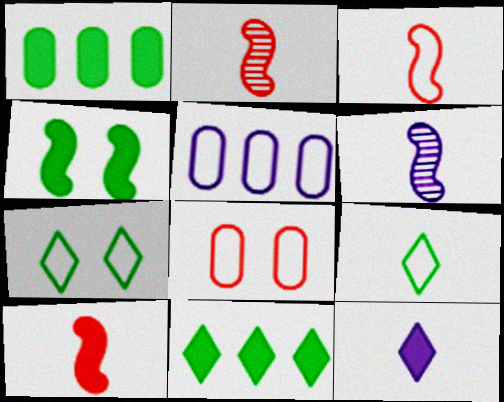[[2, 3, 10], 
[3, 5, 7], 
[6, 8, 11]]